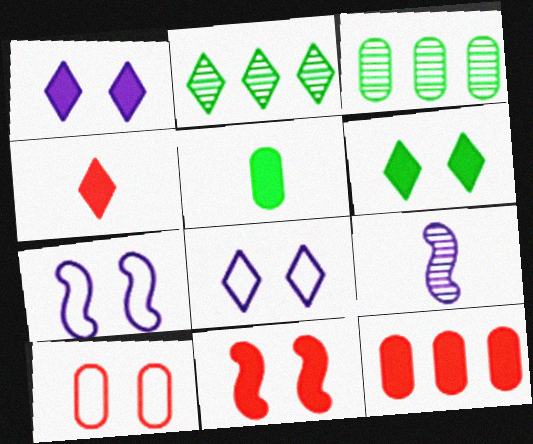[[2, 4, 8], 
[3, 4, 7], 
[4, 11, 12]]